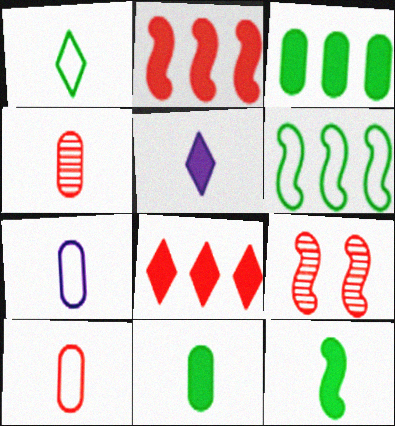[[4, 7, 11], 
[8, 9, 10]]